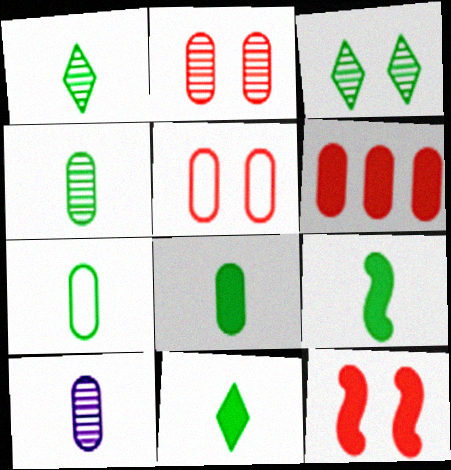[[1, 7, 9], 
[4, 7, 8], 
[8, 9, 11]]